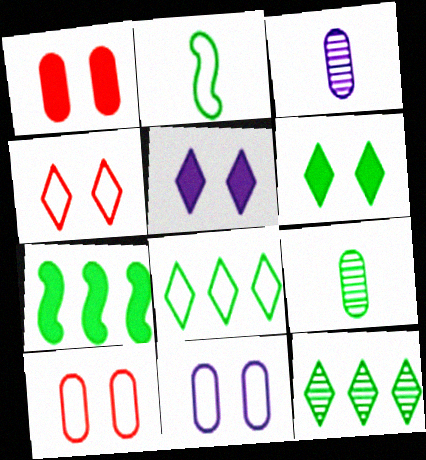[[3, 4, 7]]